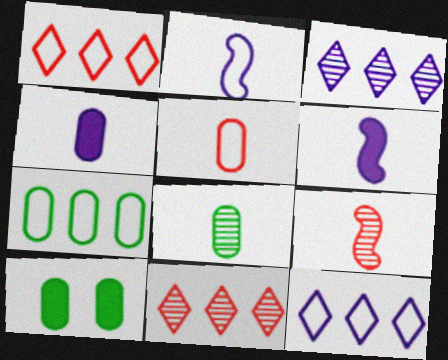[[2, 10, 11], 
[4, 5, 8], 
[7, 8, 10], 
[9, 10, 12]]